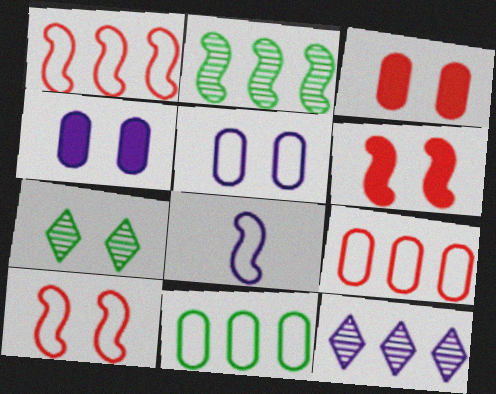[[2, 6, 8], 
[4, 7, 10], 
[4, 8, 12], 
[5, 6, 7]]